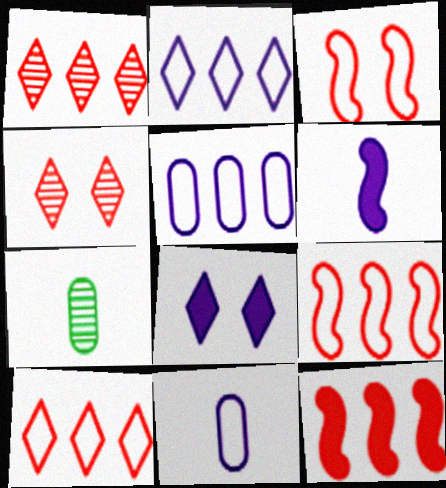[[7, 8, 9]]